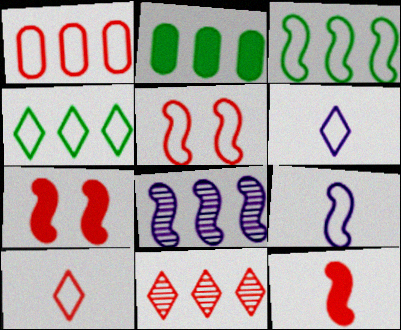[[1, 5, 10], 
[3, 5, 9]]